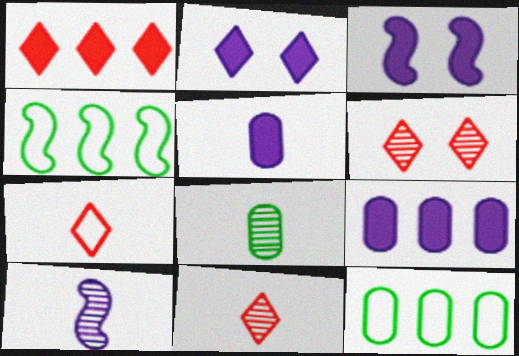[[1, 6, 7], 
[3, 11, 12], 
[4, 5, 6], 
[8, 10, 11]]